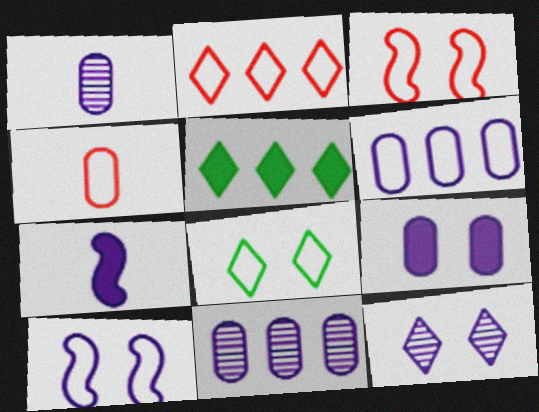[[1, 3, 5], 
[1, 6, 9], 
[2, 3, 4], 
[6, 7, 12], 
[9, 10, 12]]